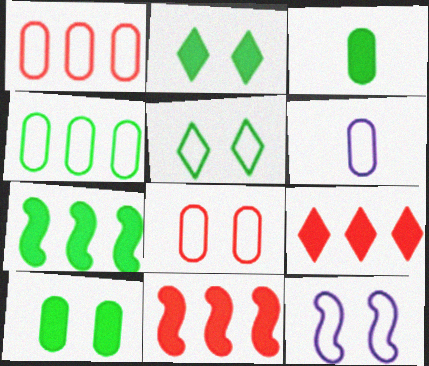[[2, 3, 7], 
[4, 6, 8], 
[5, 8, 12]]